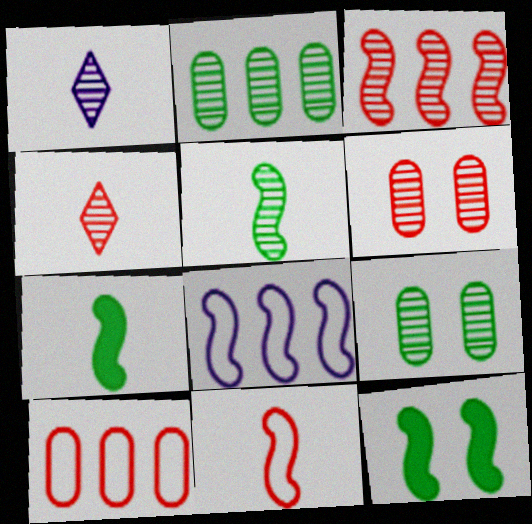[[1, 3, 9], 
[1, 10, 12], 
[3, 4, 6]]